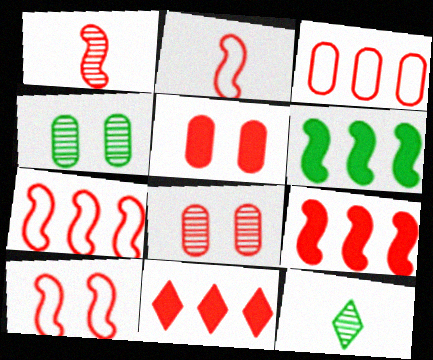[[1, 9, 10], 
[2, 7, 10], 
[2, 8, 11]]